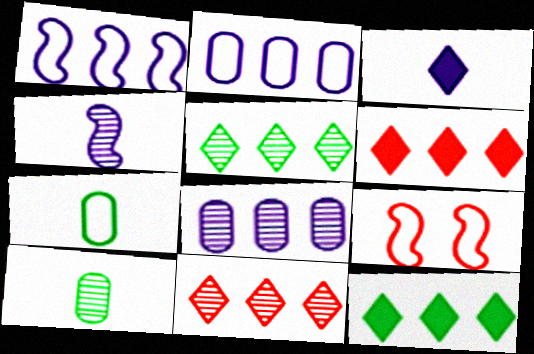[]